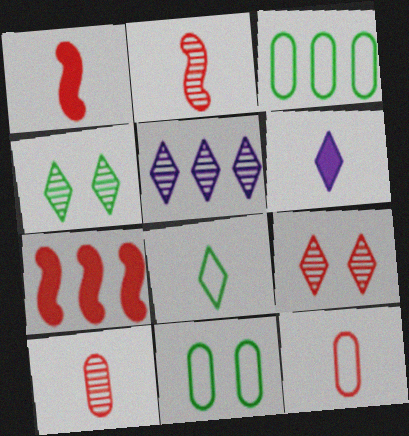[[1, 5, 11], 
[3, 5, 7], 
[7, 9, 12]]